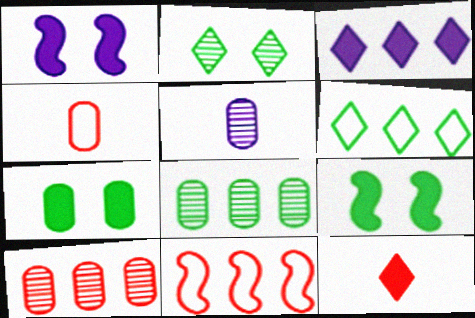[[3, 8, 11]]